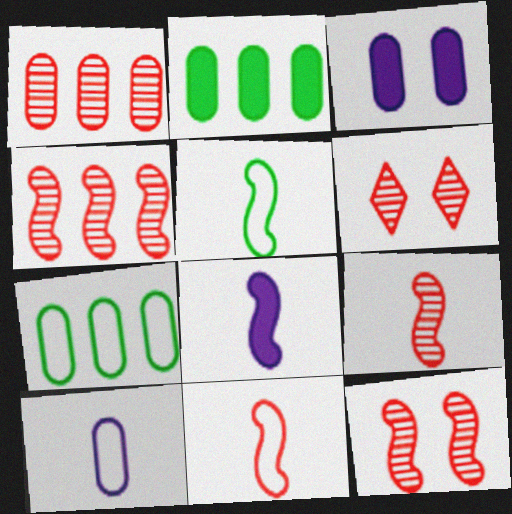[[1, 6, 9], 
[4, 9, 12], 
[5, 8, 9], 
[6, 7, 8]]